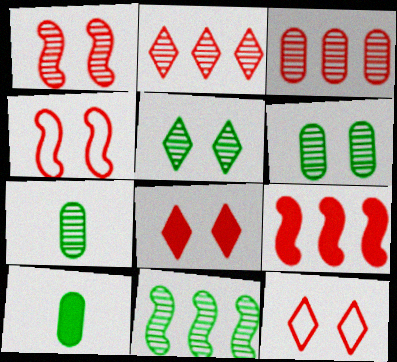[[5, 7, 11]]